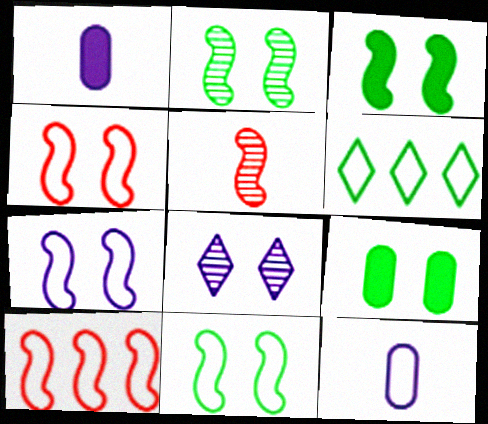[[2, 3, 11], 
[4, 6, 12], 
[4, 7, 11], 
[4, 8, 9]]